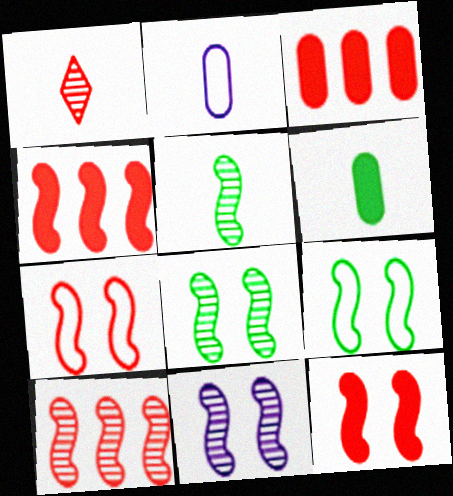[[1, 3, 7], 
[5, 10, 11], 
[9, 11, 12]]